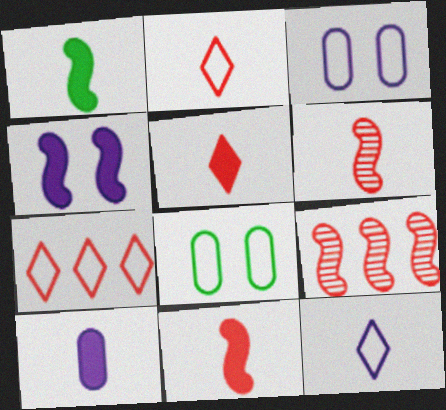[[1, 5, 10]]